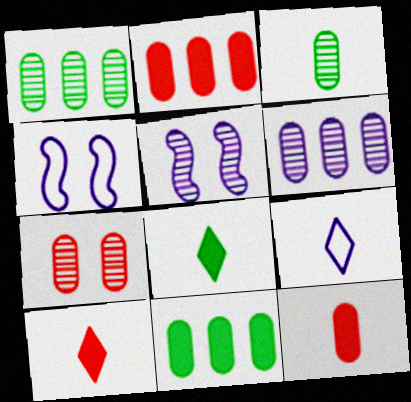[[1, 4, 10], 
[3, 6, 7]]